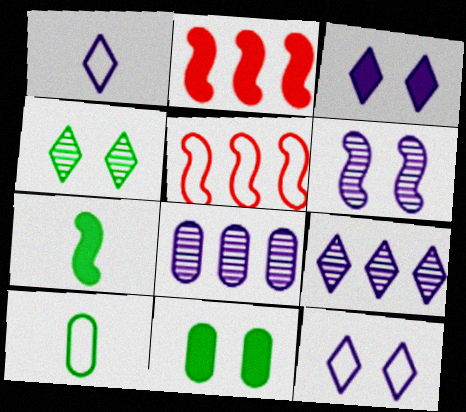[[1, 3, 9], 
[5, 6, 7], 
[5, 10, 12]]